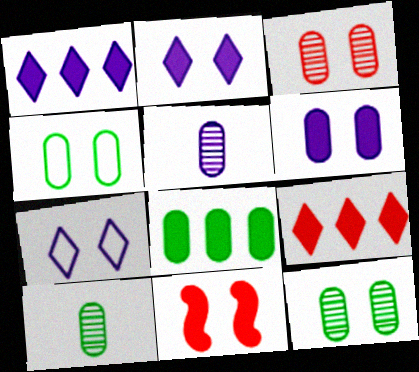[[3, 4, 6], 
[4, 8, 10], 
[7, 11, 12]]